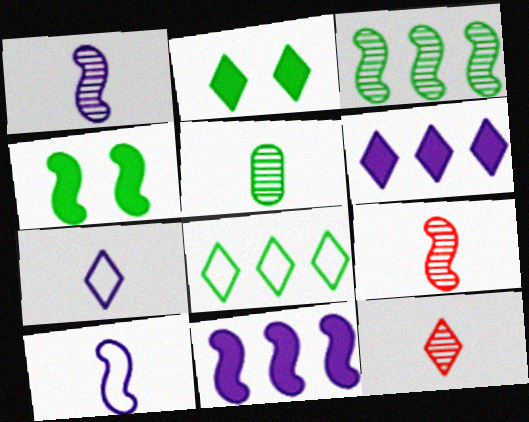[[1, 5, 12], 
[4, 5, 8]]